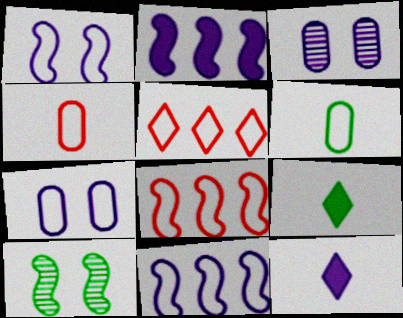[[1, 5, 6], 
[3, 8, 9], 
[3, 11, 12]]